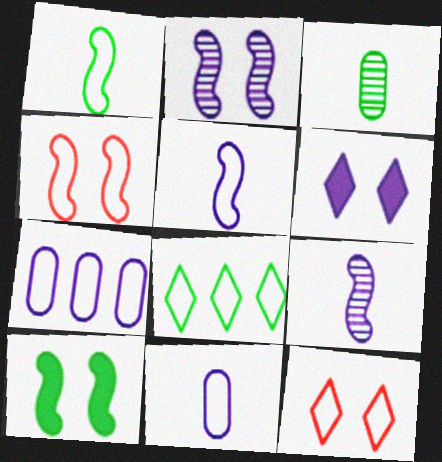[[1, 7, 12], 
[2, 4, 10], 
[3, 8, 10], 
[4, 8, 11], 
[6, 7, 9]]